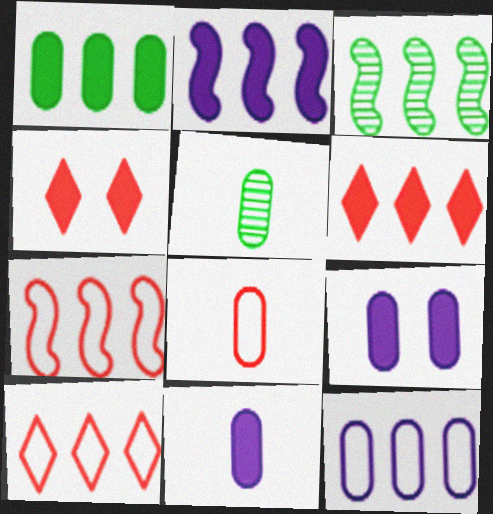[[1, 2, 6], 
[2, 3, 7], 
[3, 6, 12], 
[5, 8, 11]]